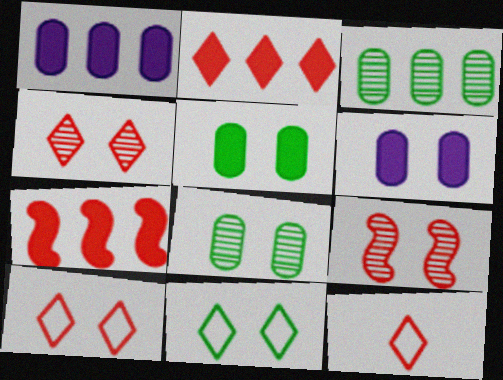[[2, 4, 12], 
[6, 9, 11]]